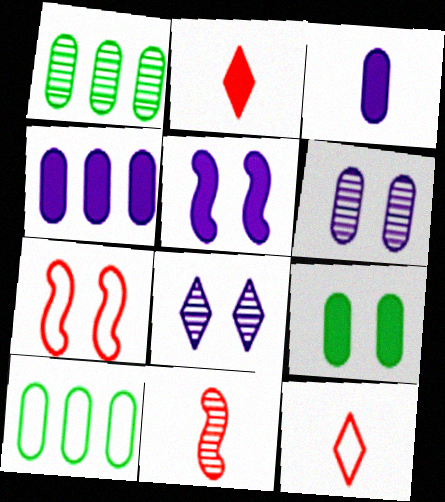[[1, 5, 12], 
[1, 8, 11], 
[7, 8, 9]]